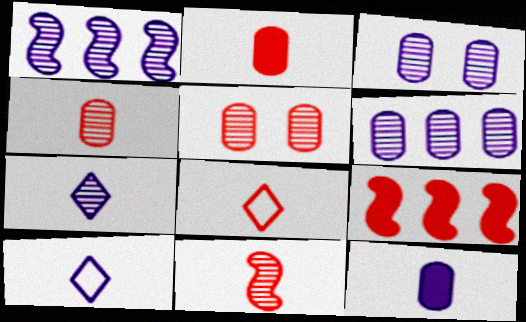[[1, 3, 7], 
[2, 8, 11], 
[5, 8, 9]]